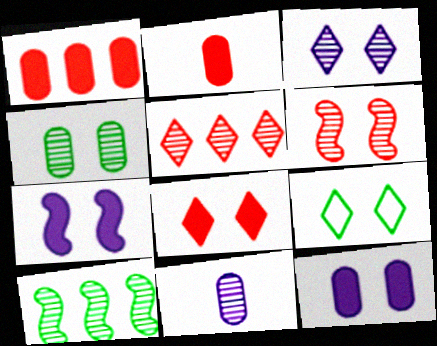[[3, 4, 6], 
[3, 8, 9], 
[6, 9, 12]]